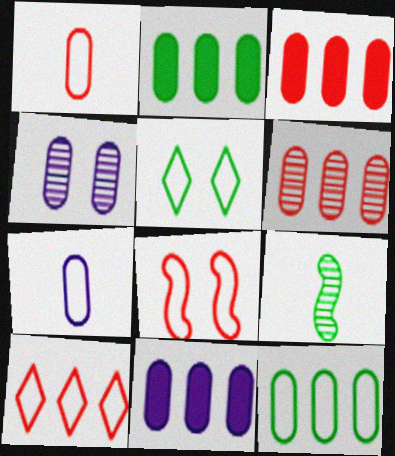[[1, 2, 4], 
[1, 8, 10], 
[2, 3, 11], 
[2, 5, 9], 
[4, 7, 11], 
[6, 11, 12]]